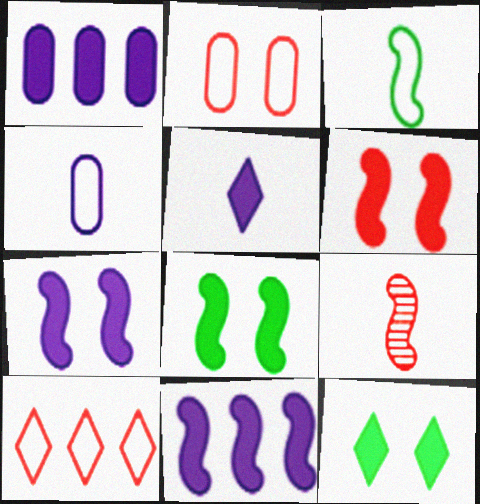[[1, 5, 7], 
[6, 7, 8]]